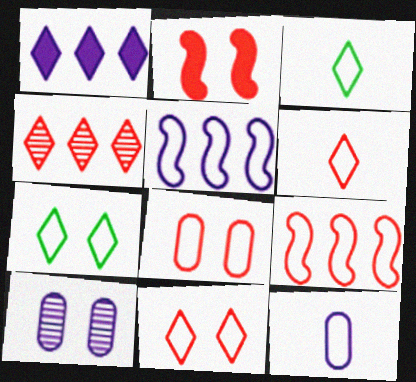[[2, 7, 10], 
[3, 5, 8], 
[6, 8, 9], 
[7, 9, 12]]